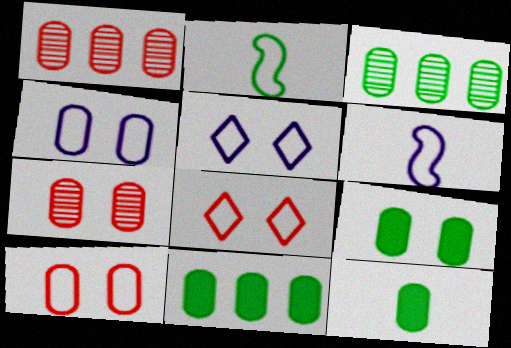[[1, 4, 12], 
[4, 7, 9], 
[9, 11, 12]]